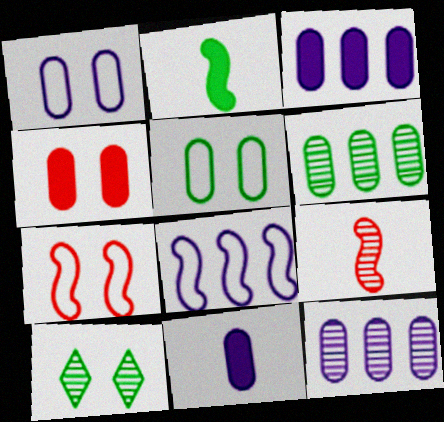[[1, 11, 12], 
[9, 10, 12]]